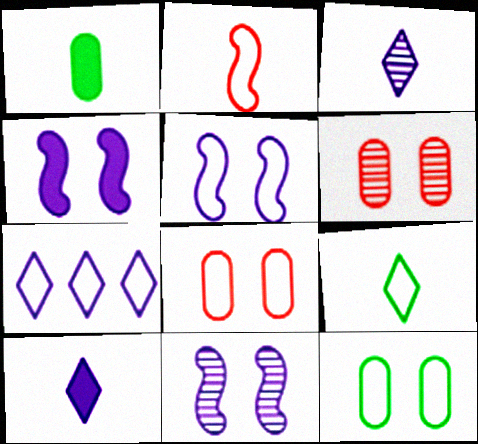[[1, 2, 3], 
[2, 7, 12], 
[4, 5, 11]]